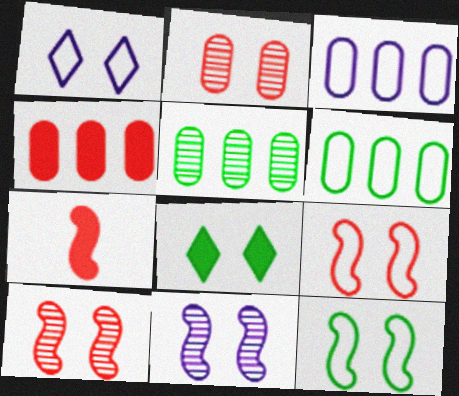[[1, 5, 7], 
[3, 4, 5]]